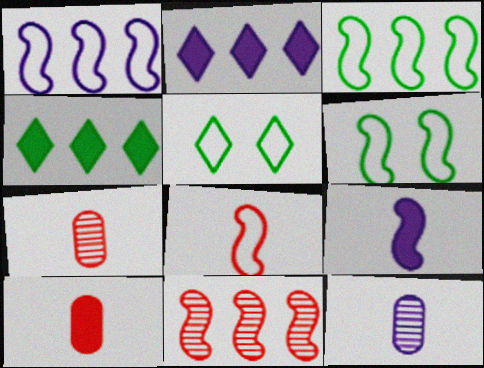[[1, 6, 8], 
[2, 6, 7], 
[6, 9, 11]]